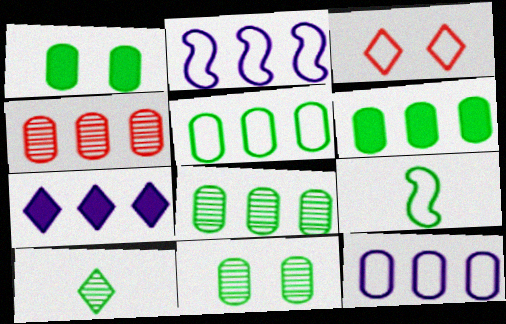[[3, 7, 10], 
[3, 9, 12], 
[4, 6, 12], 
[5, 6, 8]]